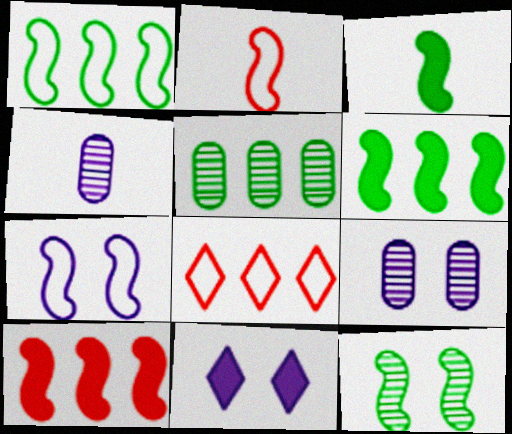[[1, 2, 7], 
[1, 3, 12], 
[2, 5, 11], 
[3, 8, 9], 
[7, 9, 11]]